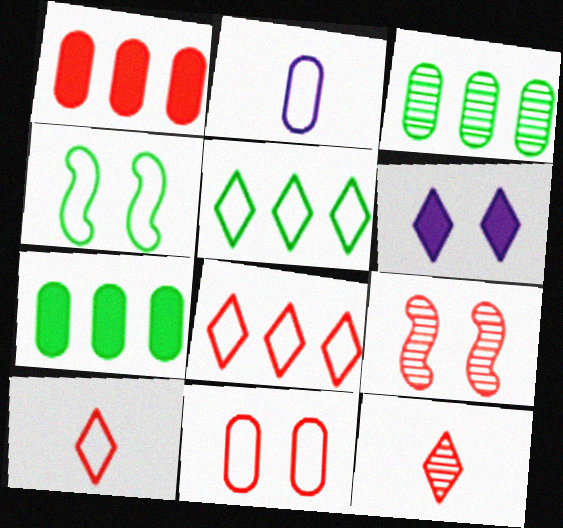[[1, 9, 10], 
[2, 4, 8], 
[5, 6, 12]]